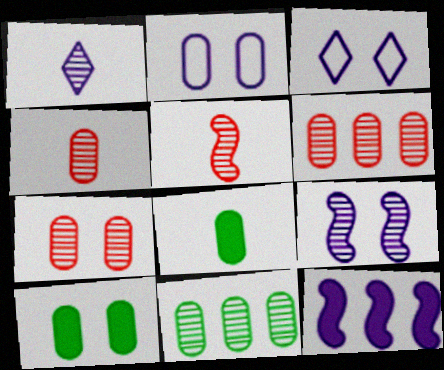[[1, 2, 12], 
[2, 6, 8], 
[2, 7, 10], 
[4, 6, 7]]